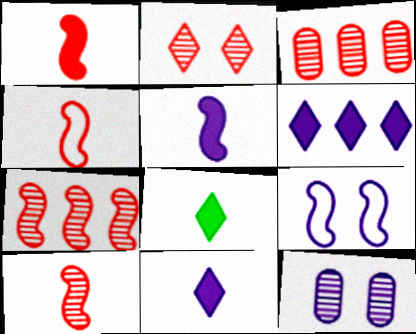[[1, 4, 10], 
[2, 3, 10], 
[3, 8, 9]]